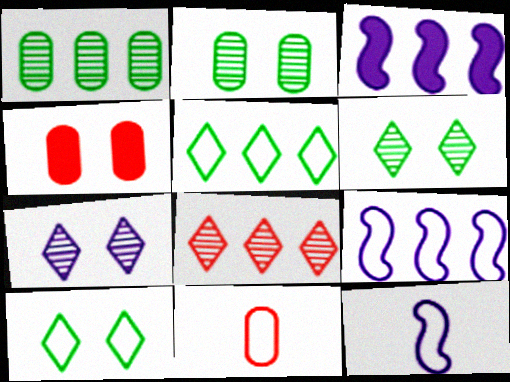[[3, 6, 11], 
[9, 10, 11]]